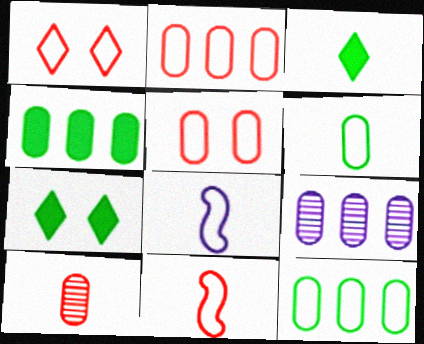[[1, 2, 11], 
[1, 8, 12], 
[2, 4, 9], 
[3, 8, 10], 
[7, 9, 11]]